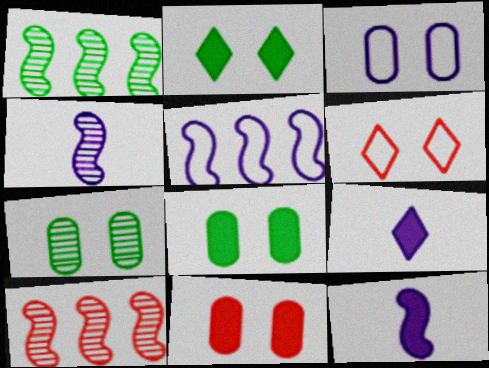[[3, 7, 11]]